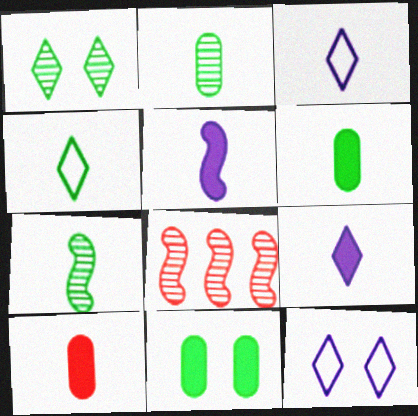[[3, 7, 10], 
[3, 8, 11], 
[4, 6, 7], 
[6, 8, 12]]